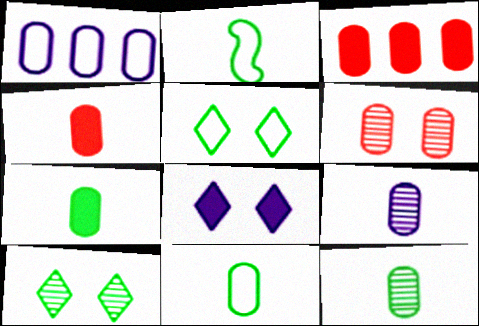[[1, 6, 7], 
[4, 9, 11], 
[7, 11, 12]]